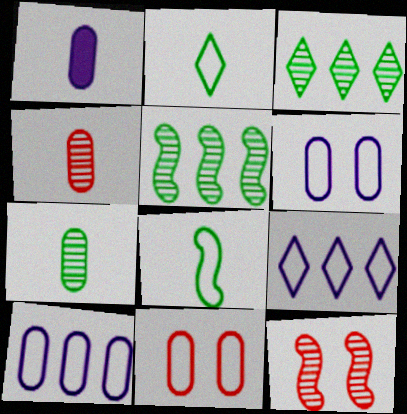[[8, 9, 11]]